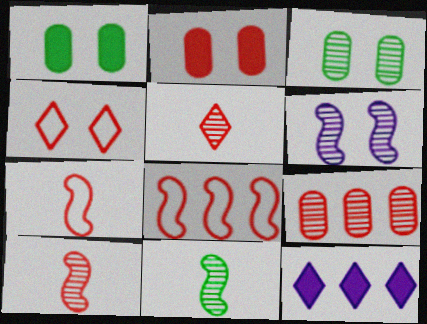[[1, 4, 6], 
[2, 5, 8], 
[3, 7, 12]]